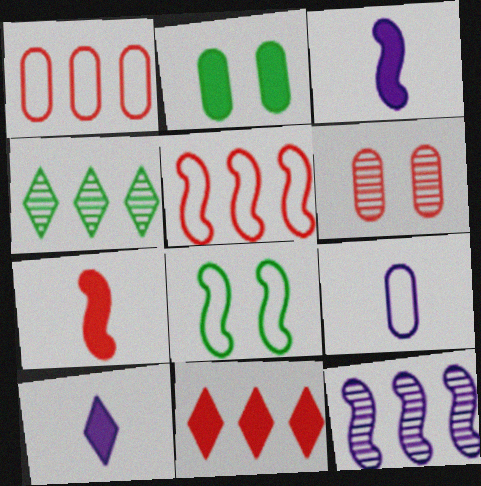[[2, 3, 11], 
[7, 8, 12]]